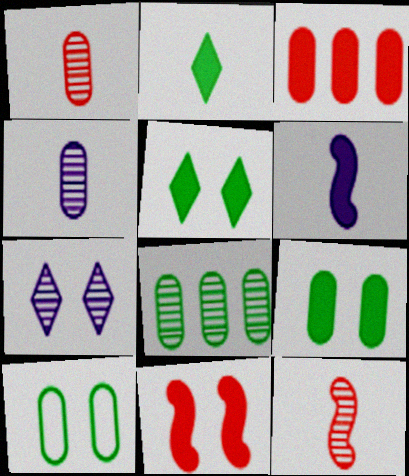[[3, 4, 10], 
[3, 5, 6], 
[7, 8, 12], 
[7, 10, 11]]